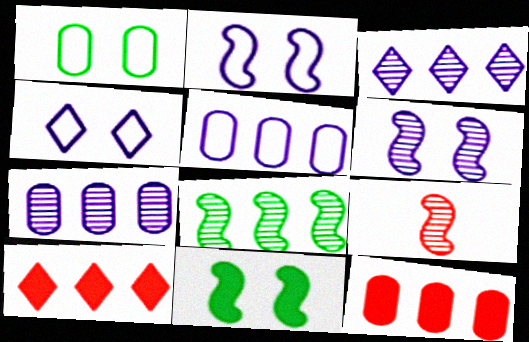[[5, 8, 10], 
[6, 8, 9]]